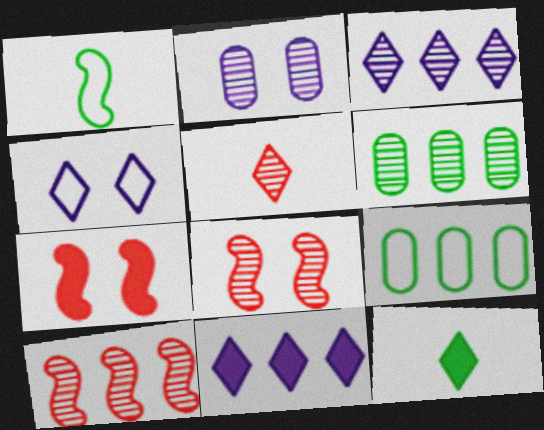[[3, 6, 10], 
[9, 10, 11]]